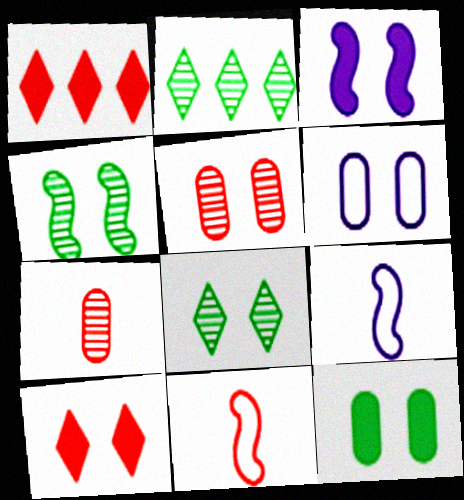[[1, 5, 11], 
[3, 10, 12], 
[4, 6, 10], 
[5, 6, 12]]